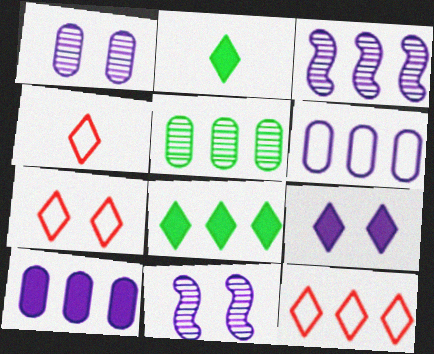[[4, 7, 12]]